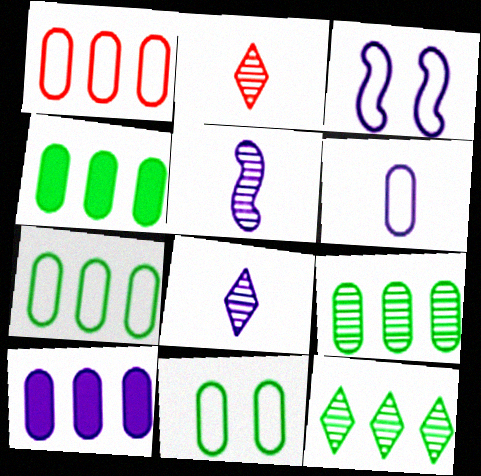[[1, 6, 11], 
[1, 9, 10], 
[2, 3, 4], 
[3, 8, 10], 
[4, 7, 9]]